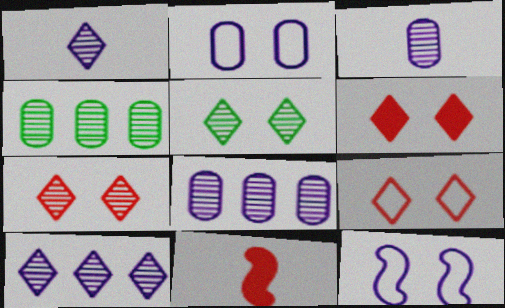[[6, 7, 9]]